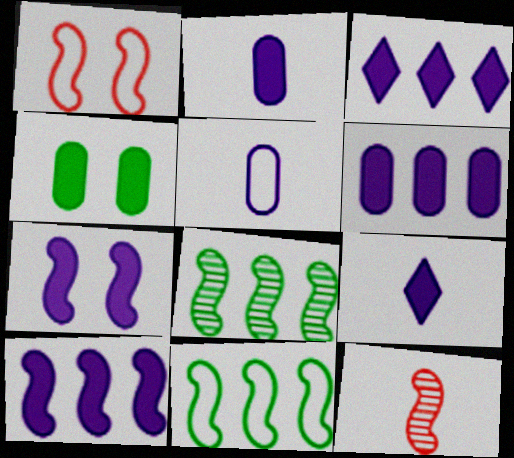[[2, 3, 7], 
[3, 6, 10], 
[6, 7, 9], 
[7, 11, 12]]